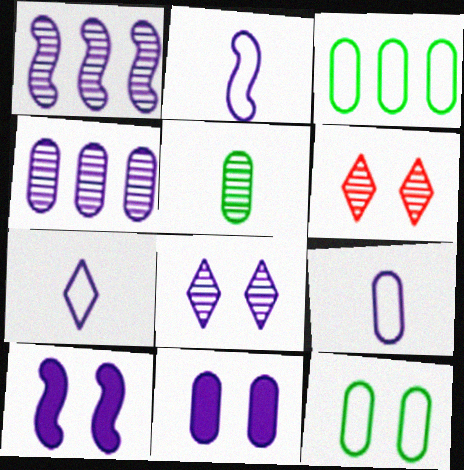[[1, 2, 10], 
[1, 5, 6], 
[1, 7, 11], 
[2, 7, 9], 
[4, 7, 10], 
[4, 9, 11], 
[6, 10, 12]]